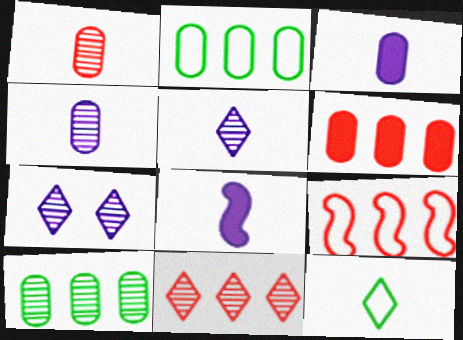[[1, 8, 12], 
[6, 9, 11]]